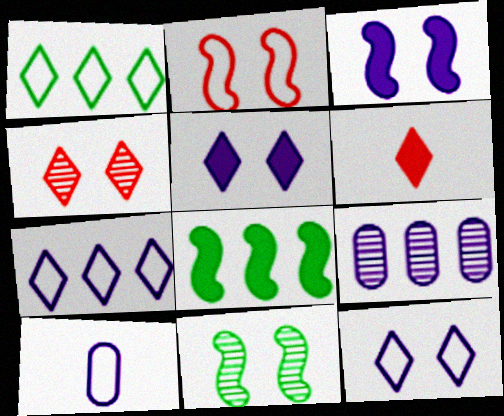[[1, 2, 10], 
[2, 3, 11], 
[4, 8, 10]]